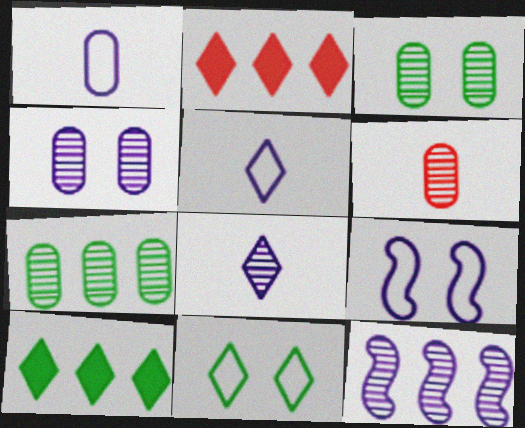[[2, 8, 11], 
[4, 6, 7], 
[4, 8, 12], 
[6, 9, 10]]